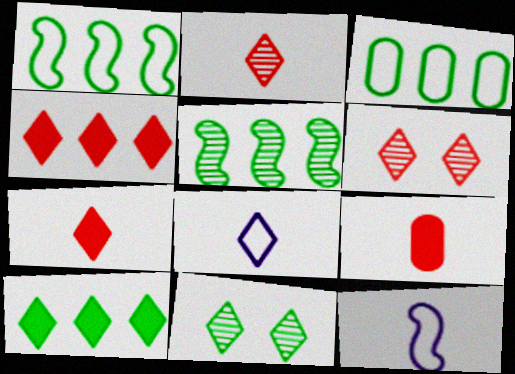[[3, 5, 10], 
[4, 8, 11], 
[6, 8, 10]]